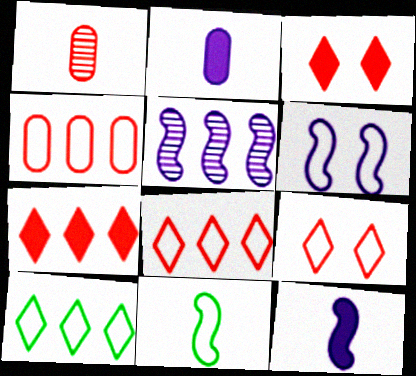[[5, 6, 12]]